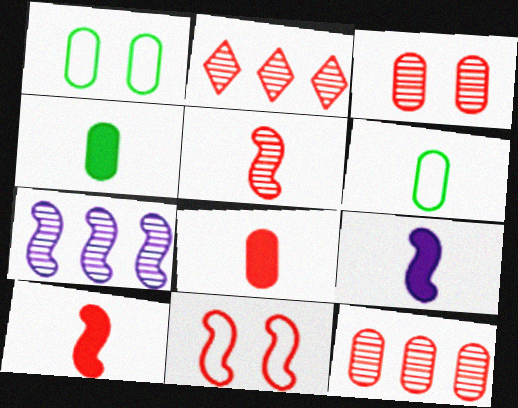[[1, 2, 9], 
[2, 3, 5], 
[2, 8, 11]]